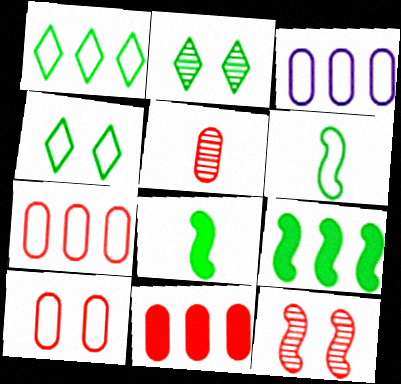[[5, 10, 11]]